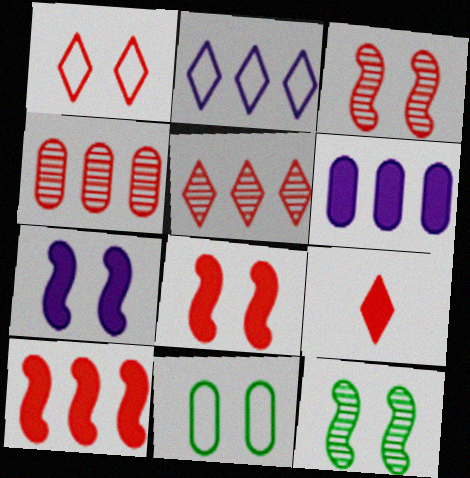[[1, 5, 9]]